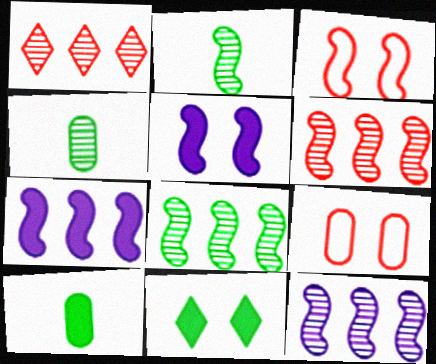[[2, 3, 7], 
[6, 8, 12]]